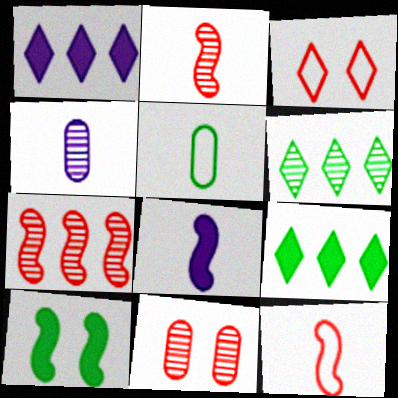[[5, 6, 10]]